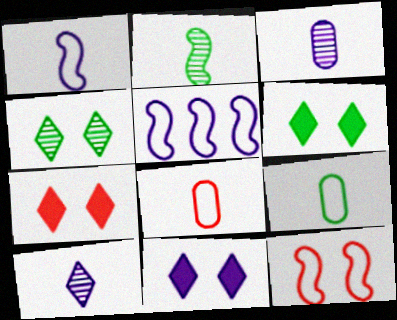[[3, 5, 11], 
[6, 7, 11]]